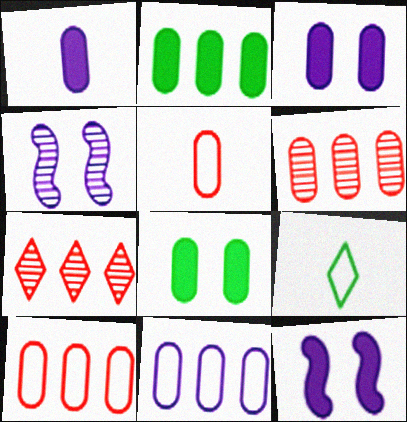[[2, 6, 11], 
[6, 9, 12]]